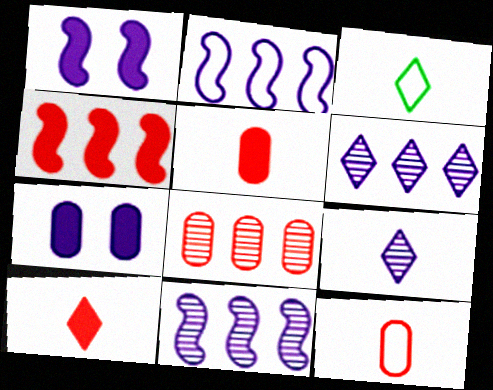[[1, 3, 8], 
[2, 7, 9], 
[3, 9, 10]]